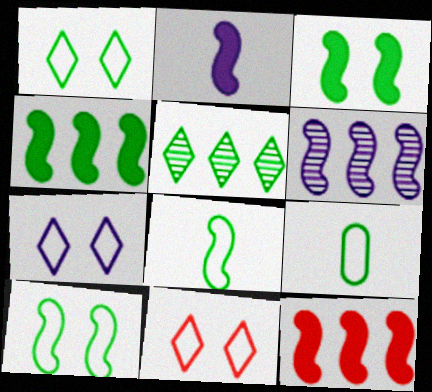[[1, 7, 11], 
[2, 3, 12], 
[3, 5, 9]]